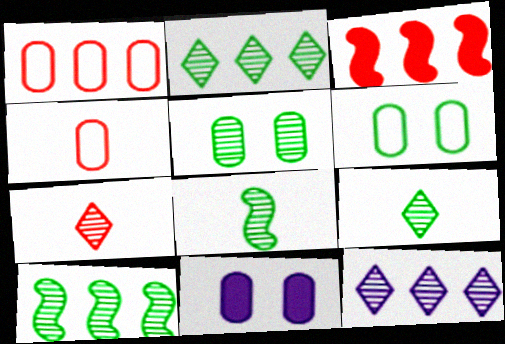[[2, 5, 8], 
[5, 9, 10]]